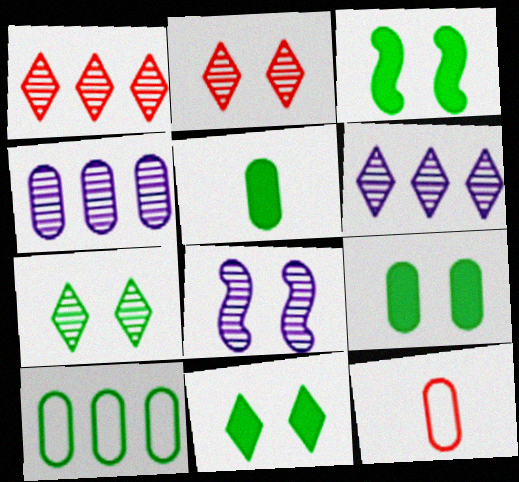[[3, 6, 12], 
[3, 9, 11], 
[4, 9, 12]]